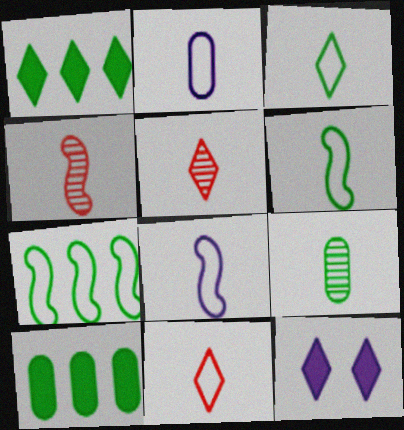[[2, 6, 11]]